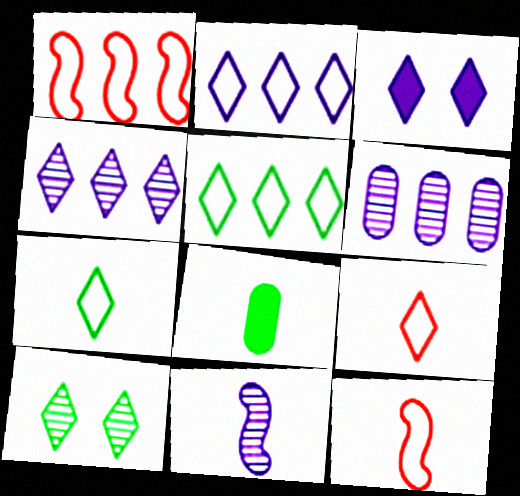[[8, 9, 11]]